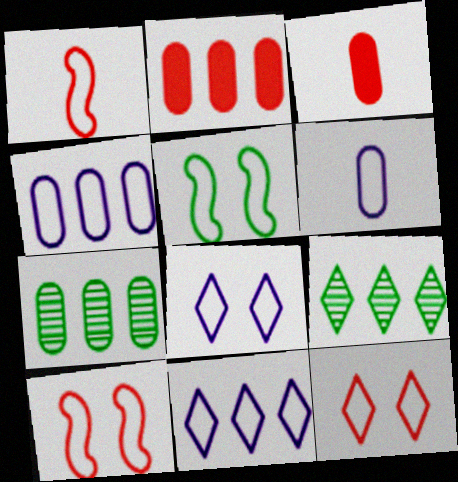[[2, 4, 7]]